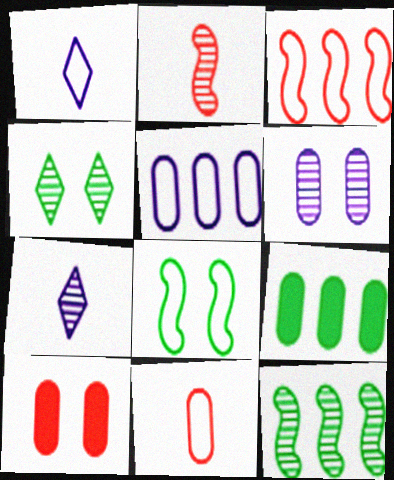[[1, 10, 12], 
[6, 9, 11]]